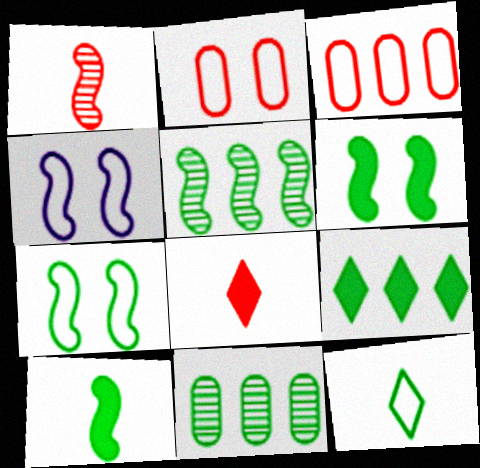[[3, 4, 12], 
[4, 8, 11], 
[5, 7, 10], 
[6, 11, 12]]